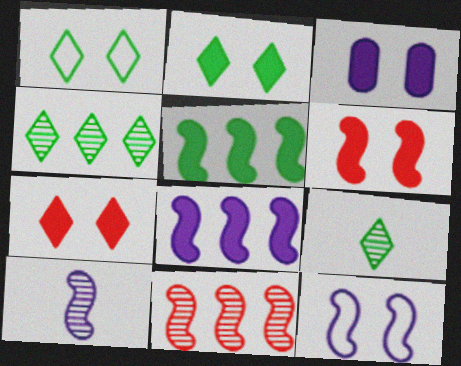[[2, 3, 6], 
[8, 10, 12]]